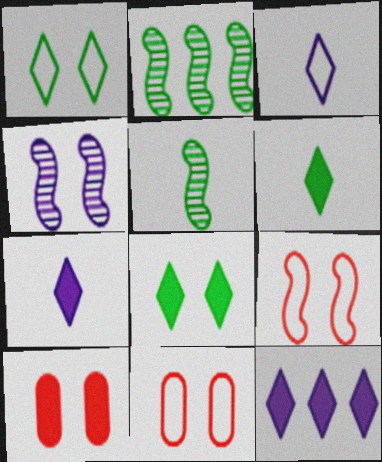[[1, 4, 10], 
[2, 3, 10], 
[2, 7, 11], 
[4, 8, 11], 
[5, 11, 12]]